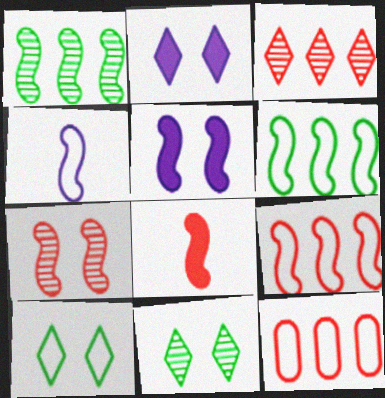[[4, 10, 12], 
[7, 8, 9]]